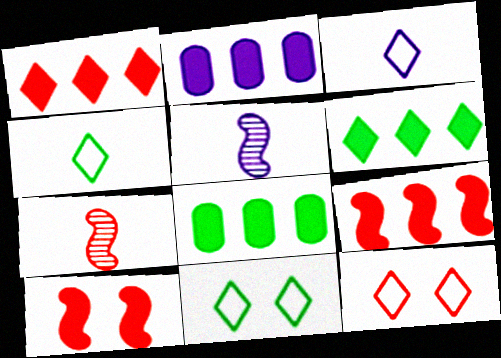[[2, 6, 9], 
[2, 7, 11], 
[5, 8, 12]]